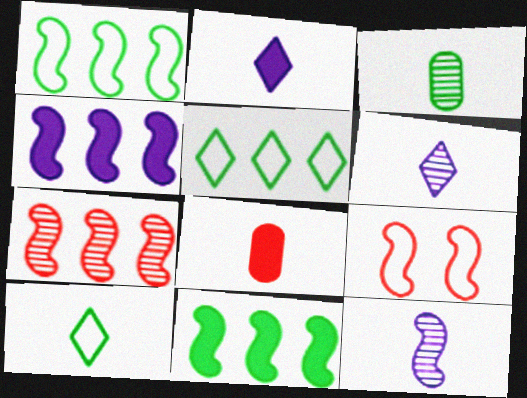[[1, 4, 7], 
[8, 10, 12], 
[9, 11, 12]]